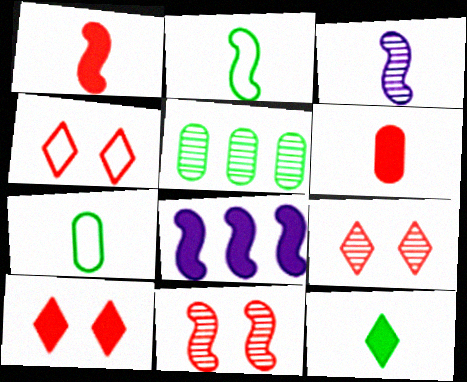[[1, 2, 3], 
[2, 8, 11], 
[3, 5, 9], 
[4, 9, 10], 
[7, 8, 9]]